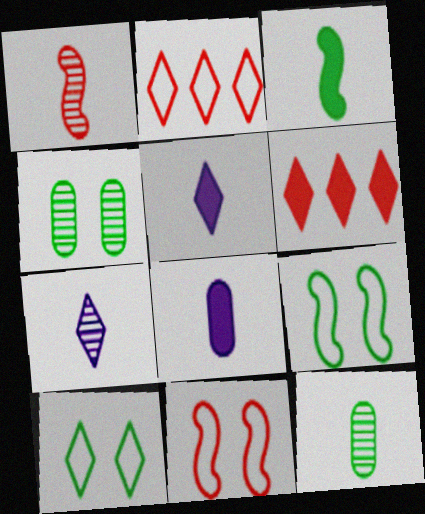[[1, 7, 12], 
[6, 7, 10]]